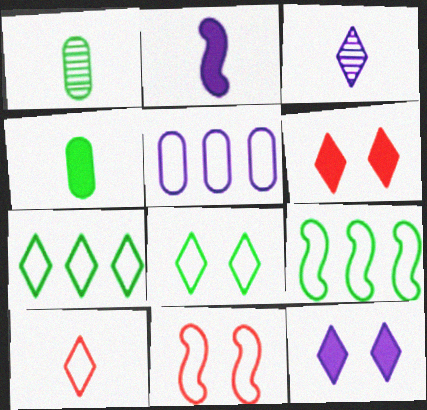[[1, 2, 10], 
[3, 6, 7]]